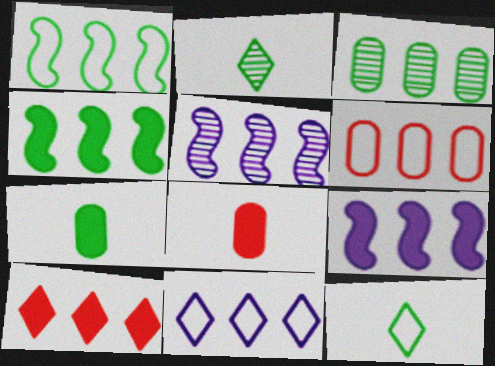[[1, 6, 11]]